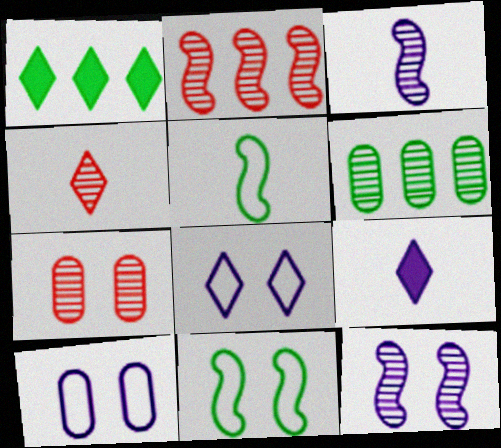[[1, 4, 8], 
[2, 4, 7], 
[4, 6, 12]]